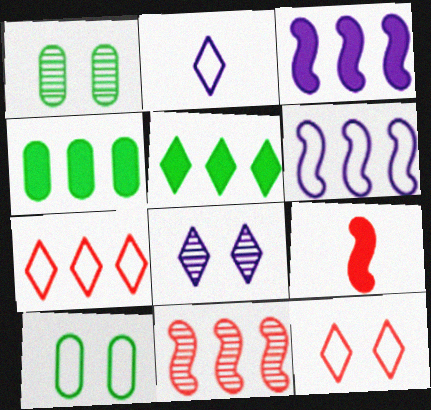[]